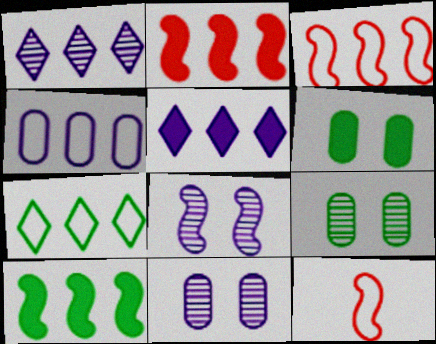[[1, 6, 12], 
[3, 4, 7], 
[5, 9, 12], 
[8, 10, 12]]